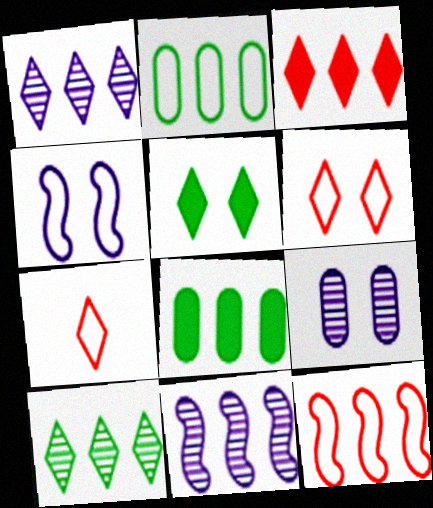[[1, 5, 7], 
[1, 8, 12], 
[2, 3, 11], 
[2, 4, 7]]